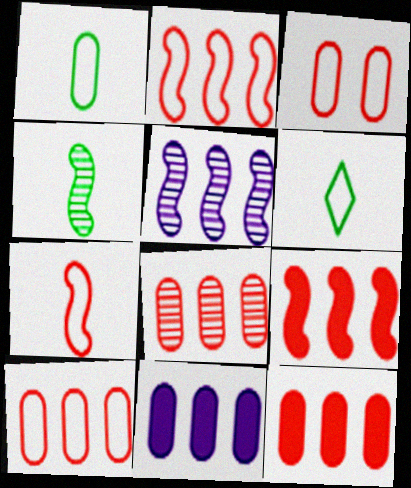[[8, 10, 12]]